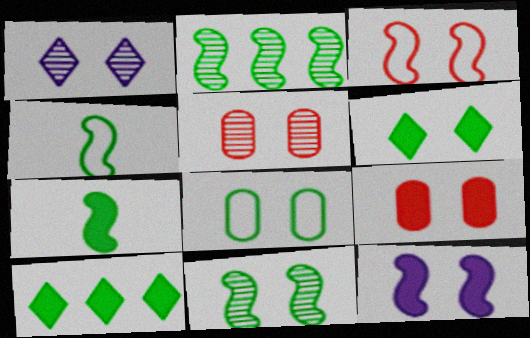[[1, 5, 11], 
[3, 11, 12], 
[6, 8, 11], 
[6, 9, 12]]